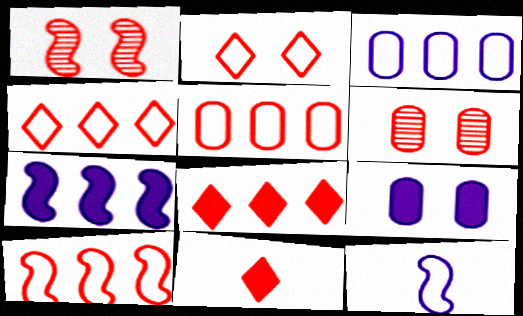[[1, 5, 11], 
[4, 5, 10], 
[6, 10, 11]]